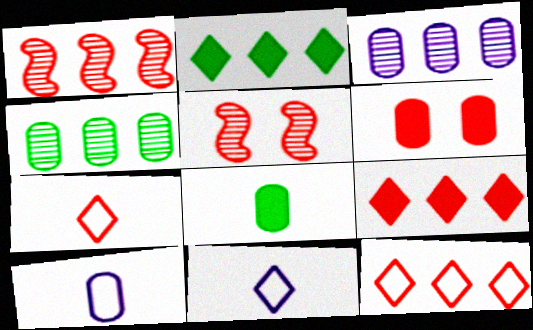[[1, 6, 7], 
[2, 5, 10], 
[4, 6, 10]]